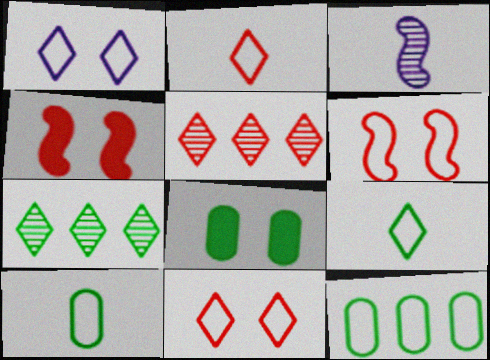[]